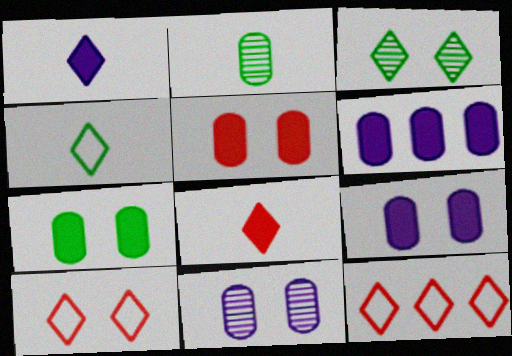[[1, 3, 12], 
[5, 7, 9]]